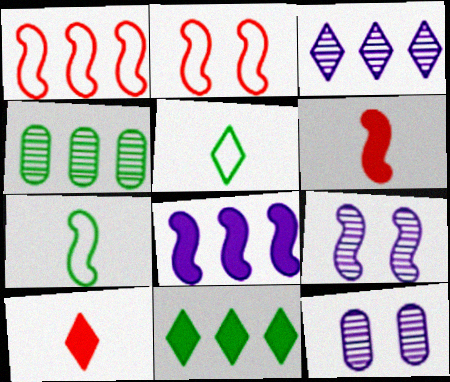[]